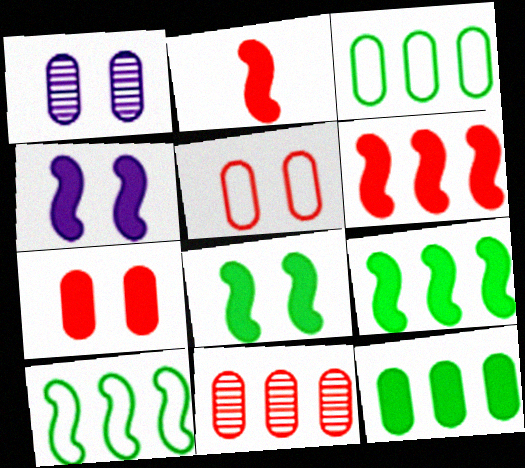[[2, 4, 9]]